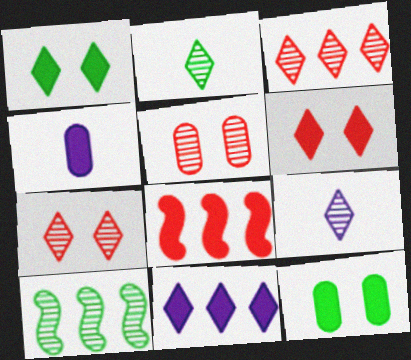[[1, 4, 8], 
[5, 9, 10]]